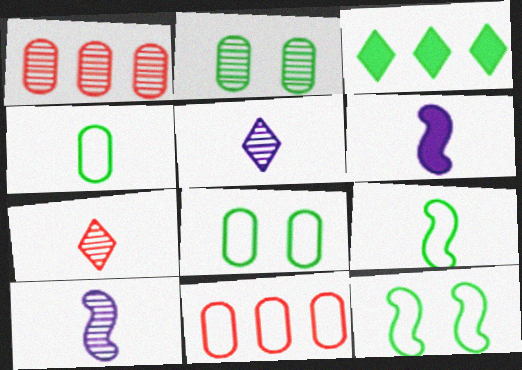[[2, 3, 9], 
[4, 6, 7]]